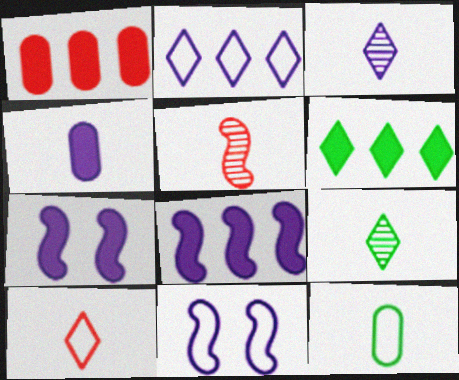[[1, 6, 8], 
[1, 9, 11]]